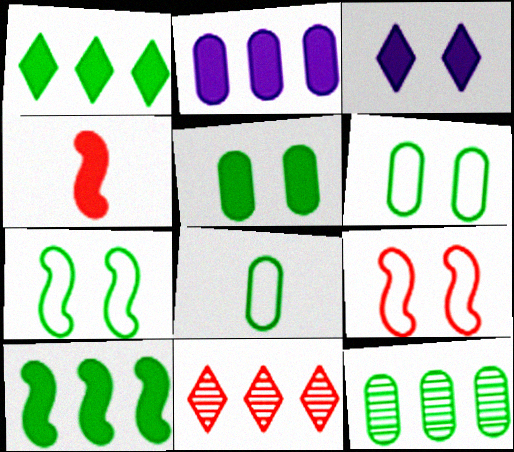[[5, 8, 12]]